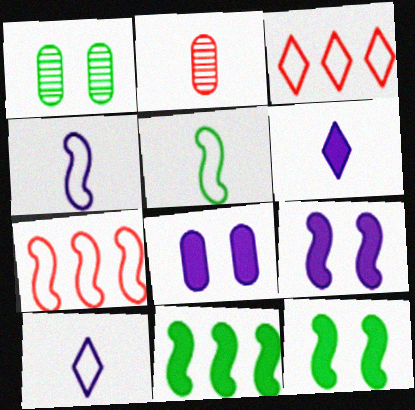[[1, 6, 7], 
[2, 5, 6]]